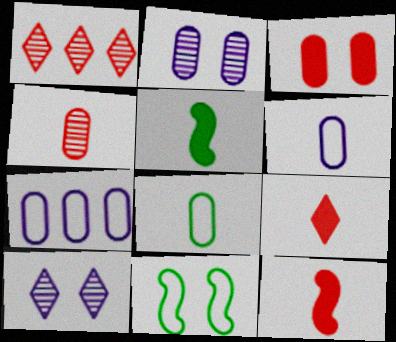[[3, 10, 11]]